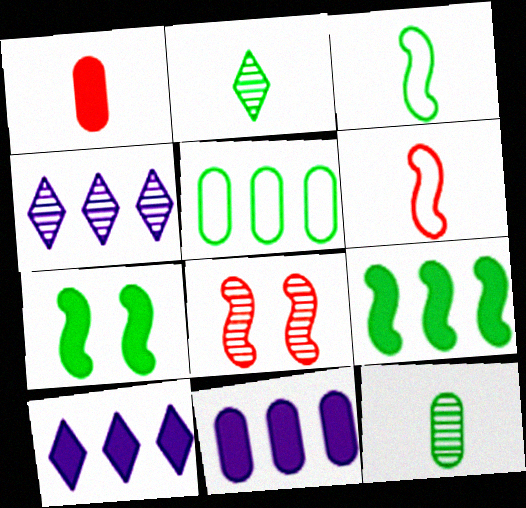[[1, 7, 10], 
[2, 5, 7], 
[4, 8, 12]]